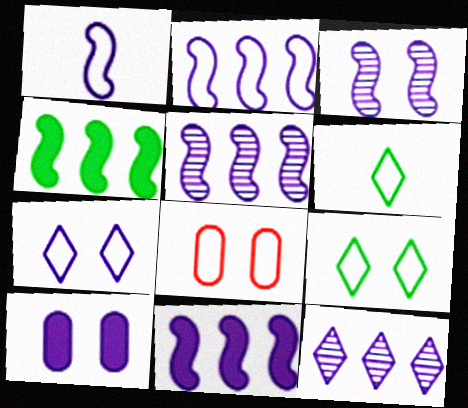[[1, 3, 11], 
[1, 10, 12], 
[2, 5, 11], 
[2, 6, 8], 
[3, 7, 10]]